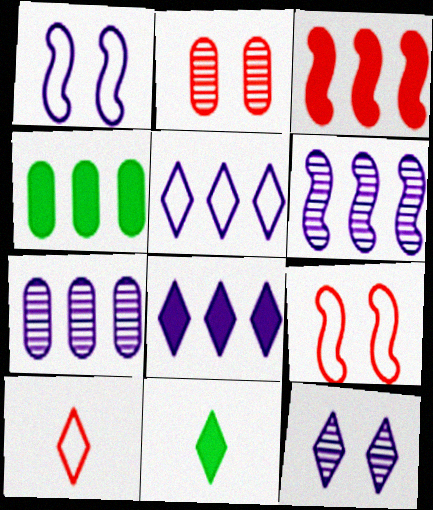[[2, 3, 10], 
[3, 4, 8], 
[7, 9, 11]]